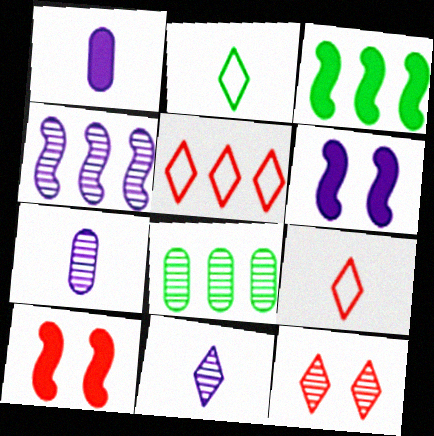[[6, 8, 9]]